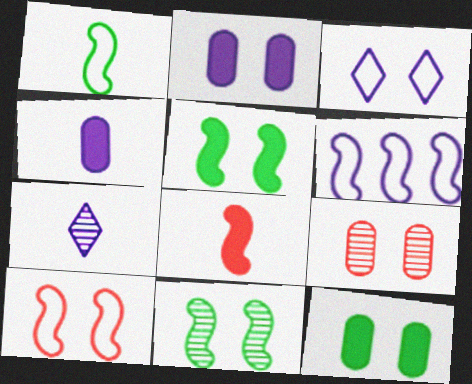[[1, 6, 10], 
[2, 6, 7], 
[3, 5, 9], 
[6, 8, 11]]